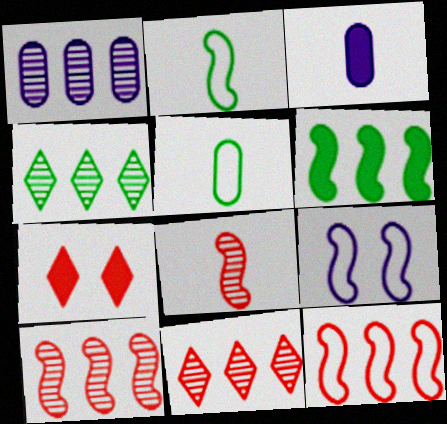[[1, 2, 7], 
[1, 4, 10], 
[2, 9, 12], 
[3, 6, 7], 
[6, 8, 9]]